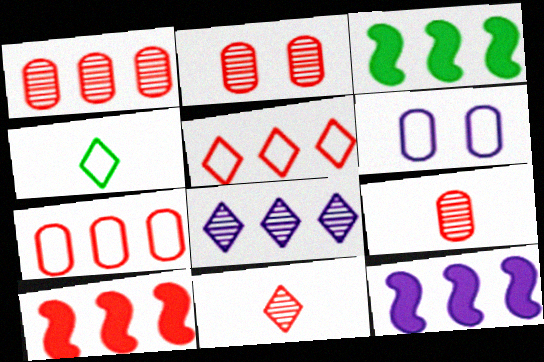[[1, 2, 9], 
[1, 5, 10], 
[2, 4, 12], 
[3, 6, 11], 
[3, 7, 8], 
[3, 10, 12]]